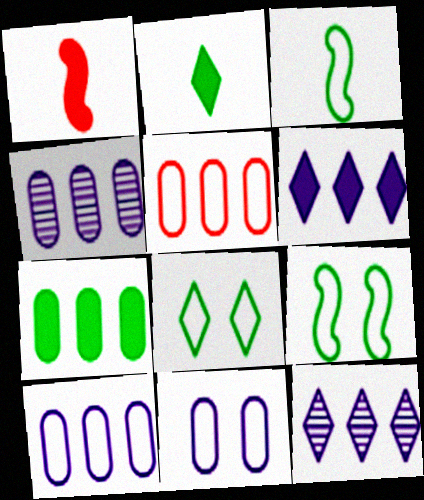[[1, 4, 8], 
[4, 5, 7]]